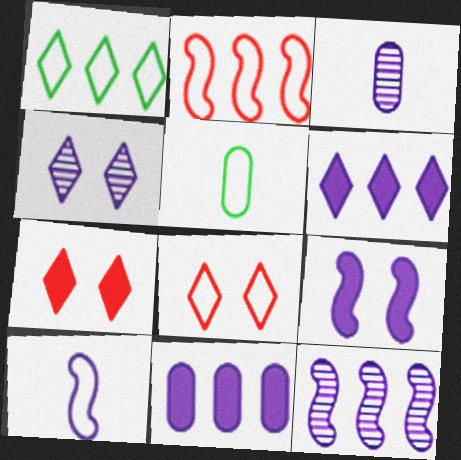[[3, 4, 12], 
[4, 10, 11], 
[5, 7, 12], 
[9, 10, 12]]